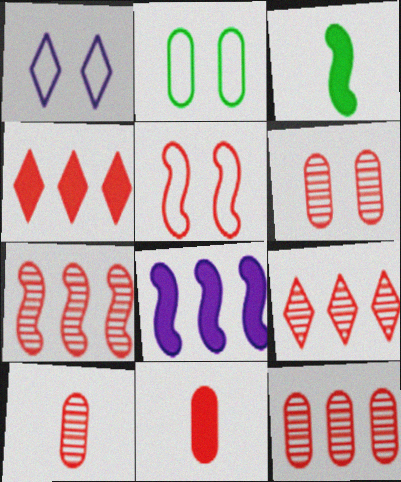[[1, 2, 5], 
[1, 3, 12], 
[4, 5, 10], 
[5, 9, 11], 
[6, 10, 12], 
[7, 9, 12]]